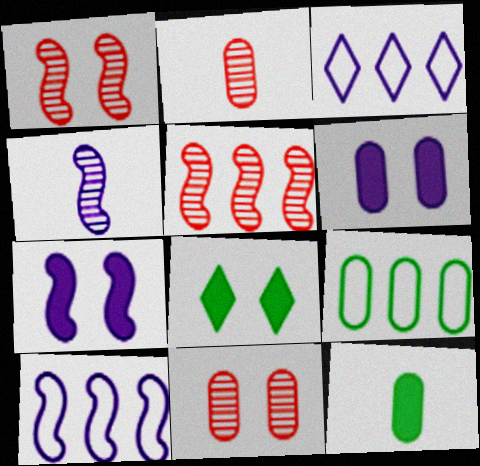[[1, 3, 12], 
[2, 6, 9], 
[2, 8, 10], 
[3, 4, 6], 
[4, 7, 10]]